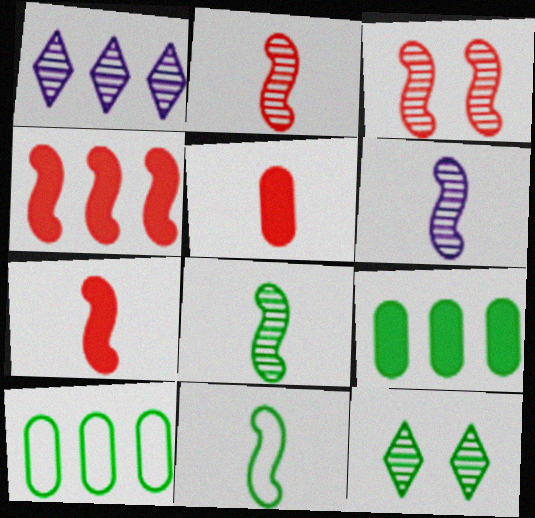[[1, 4, 10], 
[2, 6, 8], 
[6, 7, 11], 
[9, 11, 12]]